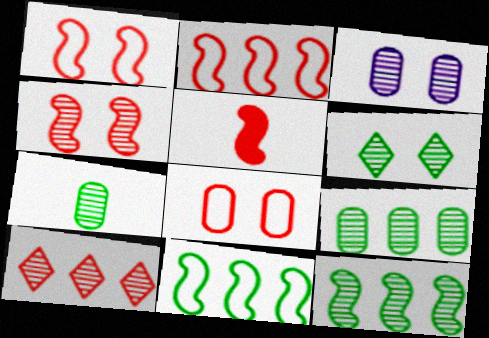[[2, 4, 5], 
[3, 4, 6], 
[5, 8, 10], 
[6, 7, 12]]